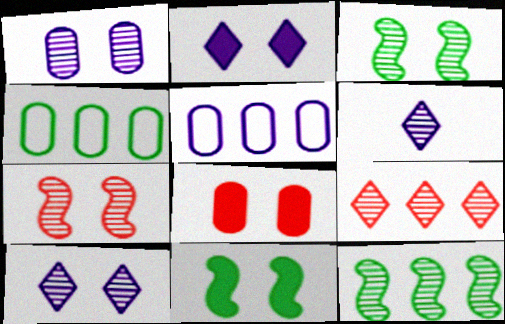[[2, 8, 11]]